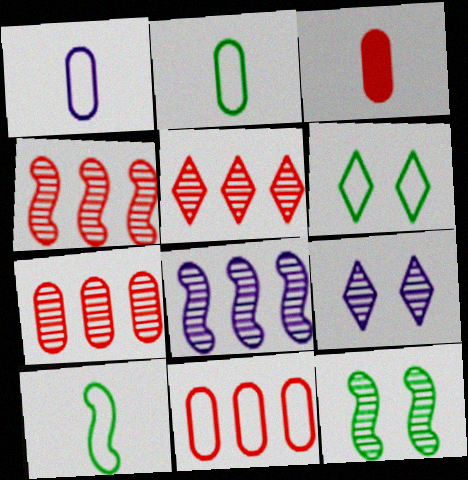[[3, 6, 8], 
[4, 5, 7]]